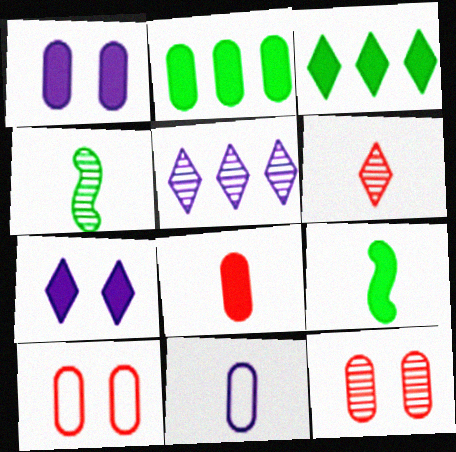[[1, 2, 8], 
[2, 11, 12], 
[4, 5, 12], 
[5, 9, 10], 
[6, 9, 11]]